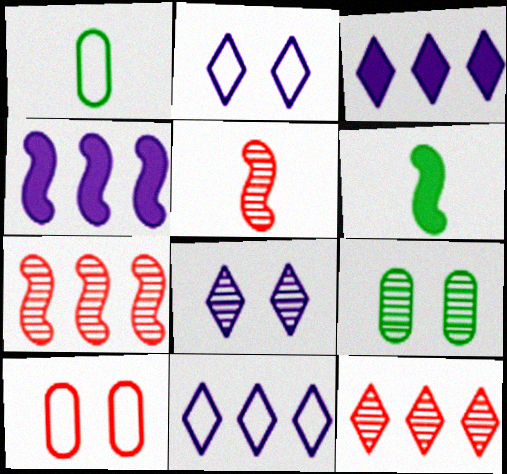[]